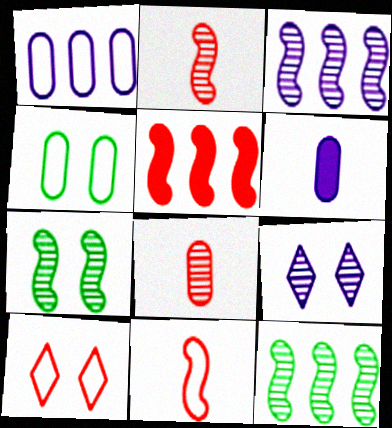[[2, 3, 7], 
[5, 8, 10], 
[6, 10, 12], 
[8, 9, 12]]